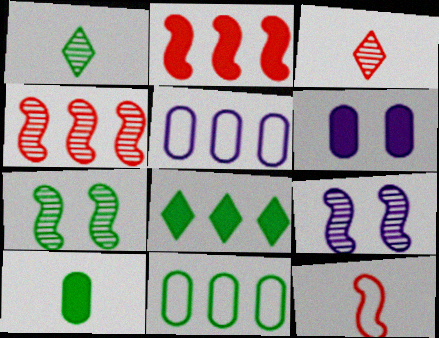[[4, 5, 8]]